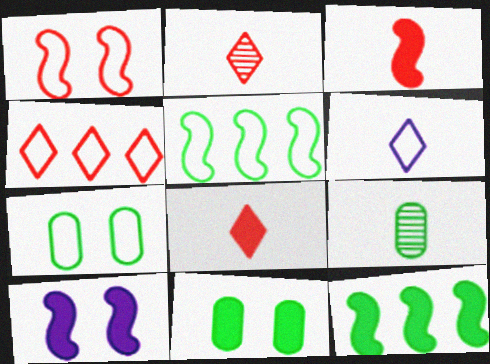[[3, 6, 9], 
[3, 10, 12], 
[4, 9, 10]]